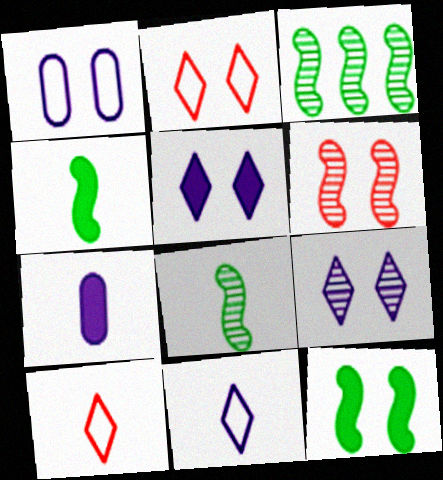[[2, 3, 7], 
[7, 8, 10]]